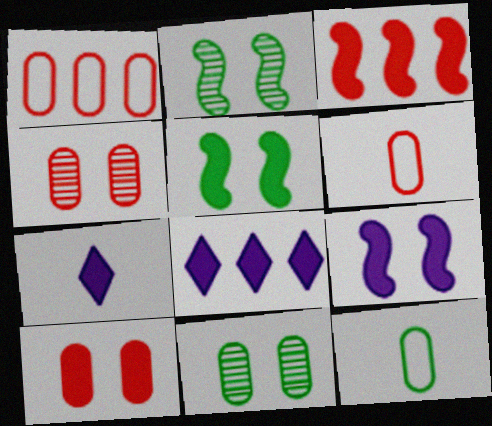[[1, 2, 7], 
[2, 6, 8]]